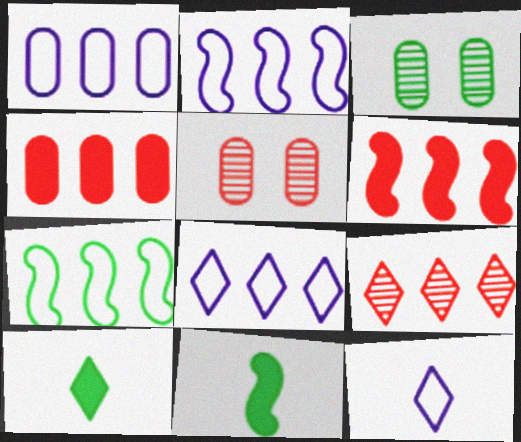[[1, 2, 8], 
[2, 5, 10], 
[3, 6, 12], 
[3, 7, 10], 
[5, 8, 11]]